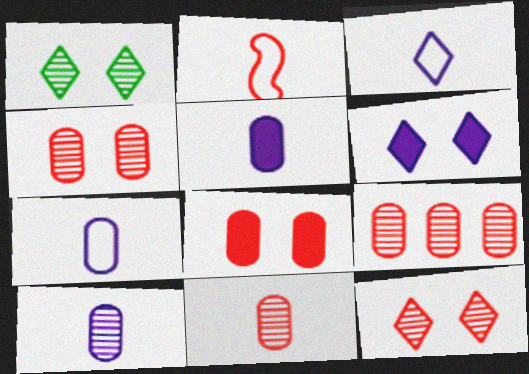[[4, 9, 11], 
[5, 7, 10]]